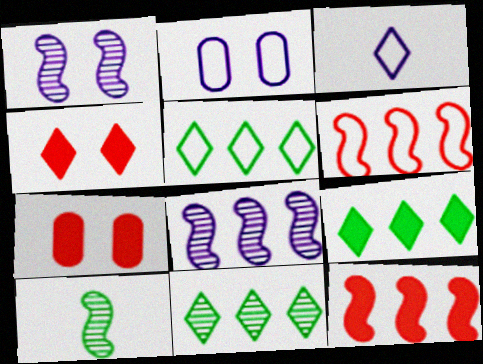[[3, 4, 11], 
[5, 9, 11]]